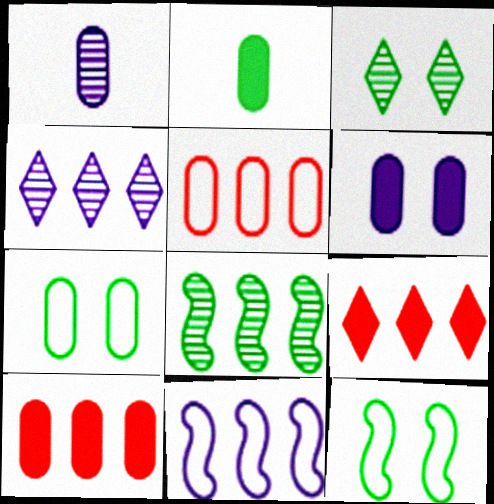[[1, 7, 10], 
[1, 9, 12], 
[2, 6, 10]]